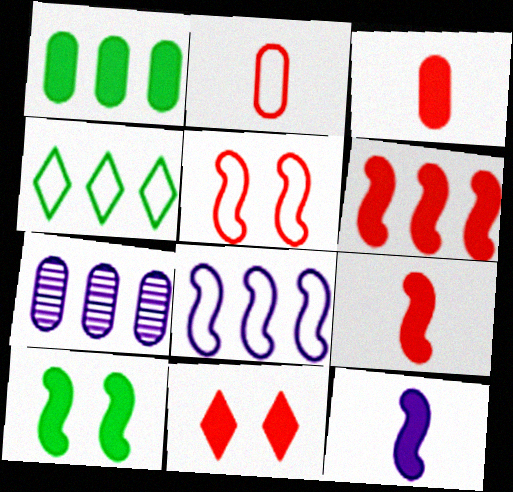[[1, 11, 12], 
[3, 6, 11], 
[4, 6, 7], 
[6, 10, 12]]